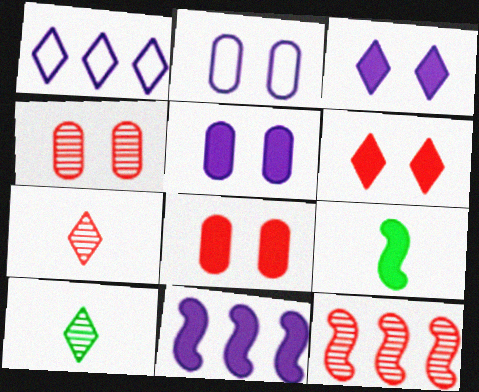[[1, 4, 9], 
[1, 6, 10], 
[4, 7, 12]]